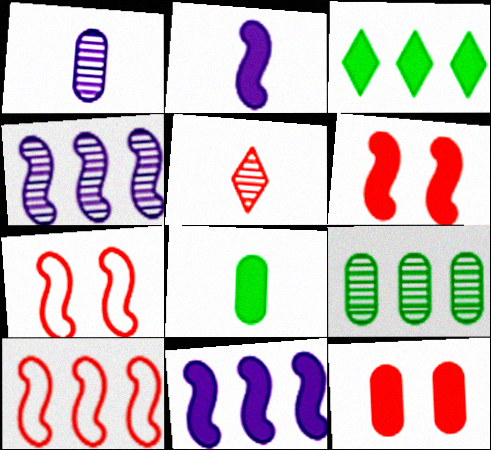[[1, 3, 7], 
[2, 3, 12], 
[5, 10, 12]]